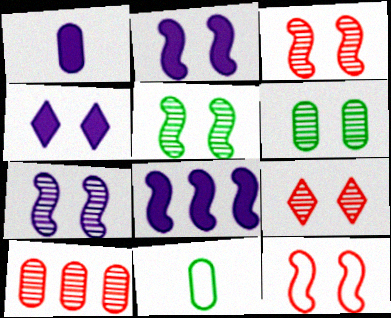[[1, 4, 8], 
[2, 5, 12], 
[3, 5, 7], 
[4, 6, 12], 
[6, 7, 9], 
[8, 9, 11]]